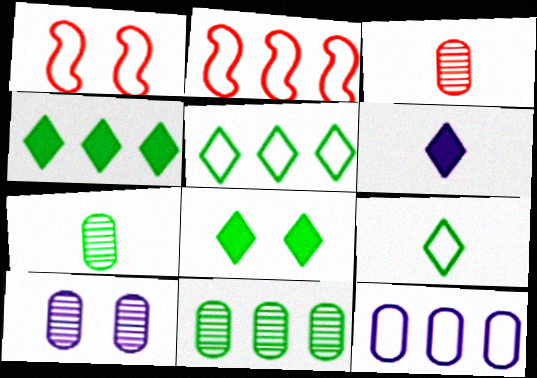[[1, 6, 11], 
[1, 8, 10], 
[1, 9, 12], 
[2, 5, 12], 
[3, 10, 11]]